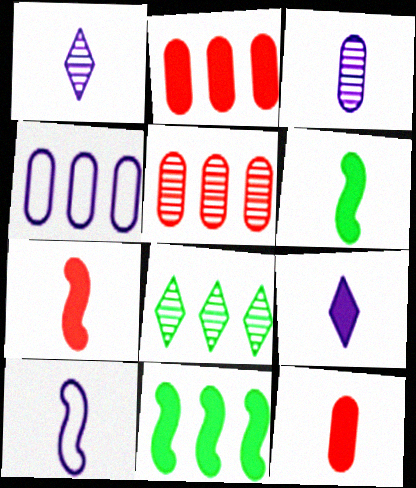[[3, 9, 10], 
[6, 9, 12]]